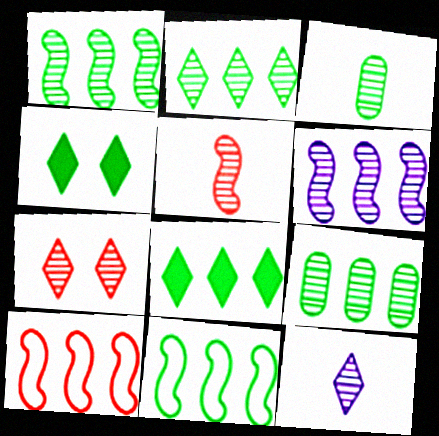[[1, 2, 9], 
[2, 7, 12], 
[3, 4, 11], 
[3, 5, 12], 
[3, 6, 7], 
[8, 9, 11]]